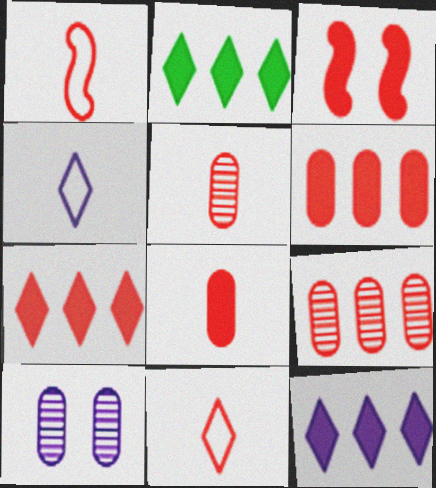[[1, 2, 10], 
[2, 7, 12], 
[3, 7, 8], 
[3, 9, 11]]